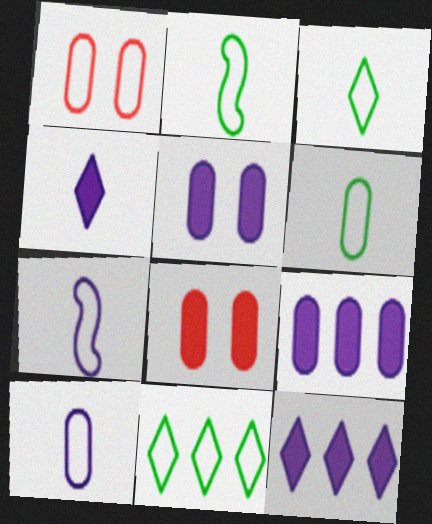[[1, 7, 11], 
[2, 3, 6]]